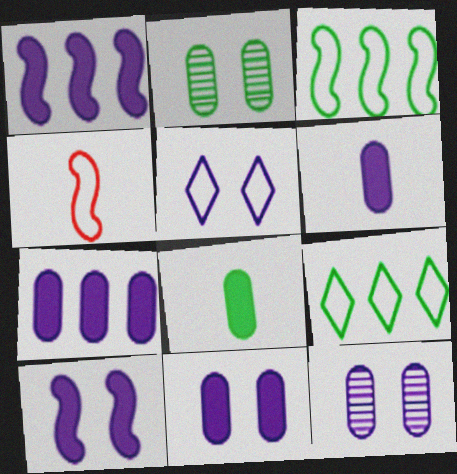[[5, 10, 12], 
[6, 7, 11]]